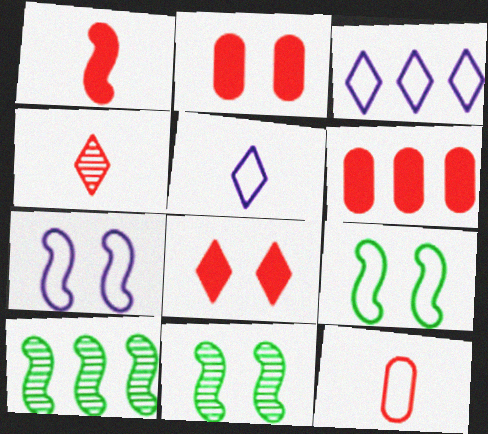[[1, 4, 12], 
[1, 6, 8], 
[1, 7, 10], 
[2, 5, 10], 
[3, 6, 10], 
[3, 9, 12], 
[5, 6, 11]]